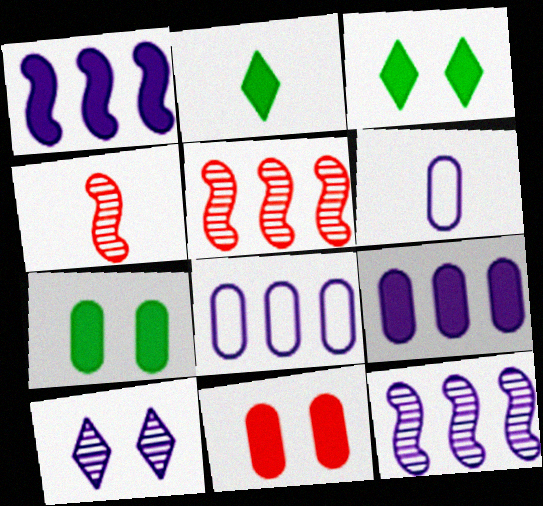[[1, 2, 11], 
[1, 6, 10], 
[2, 4, 6], 
[3, 4, 8], 
[3, 5, 6]]